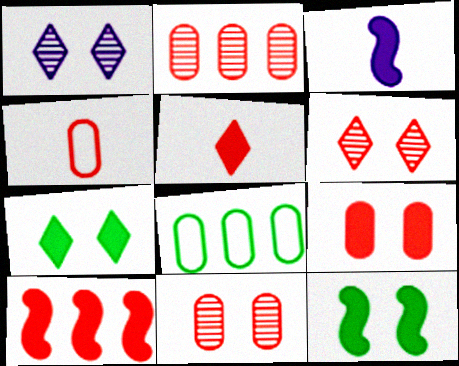[[2, 4, 9], 
[3, 6, 8], 
[3, 10, 12], 
[4, 6, 10], 
[5, 9, 10]]